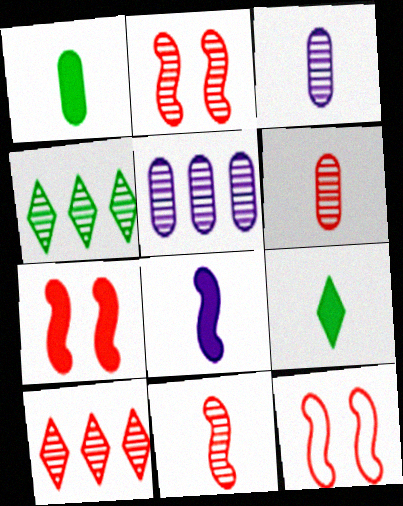[[2, 3, 4], 
[2, 6, 10], 
[2, 7, 12], 
[5, 9, 12]]